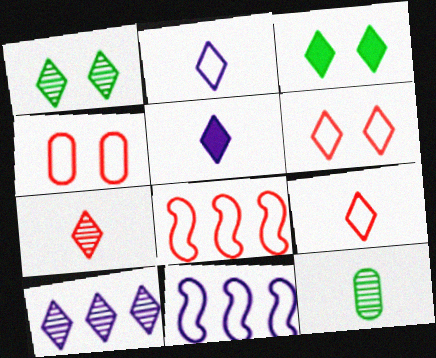[[1, 7, 10], 
[3, 9, 10], 
[4, 8, 9]]